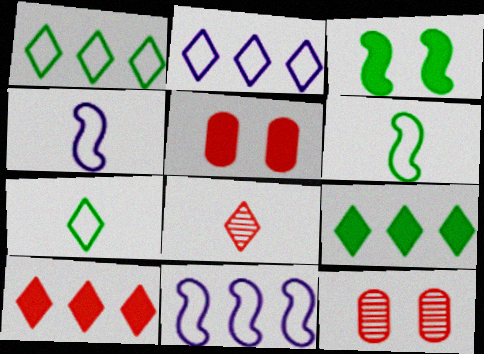[[4, 9, 12]]